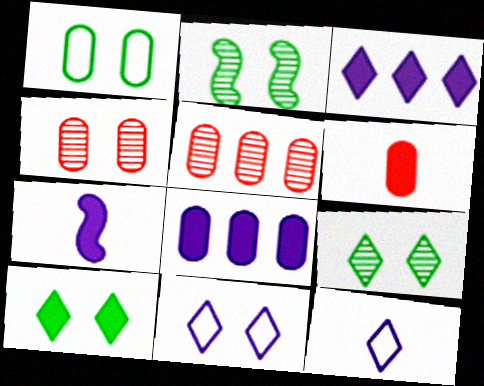[[1, 2, 10]]